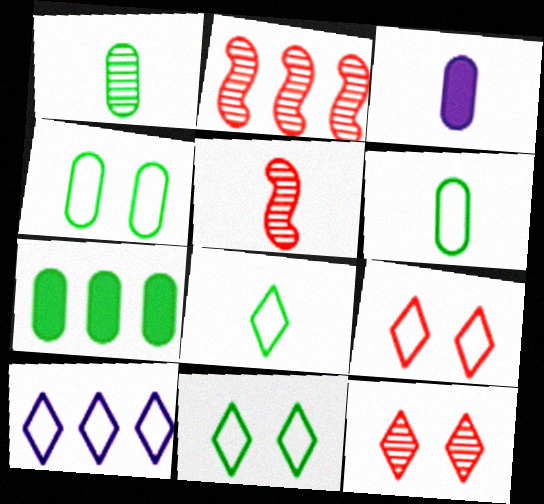[[1, 4, 7], 
[2, 3, 11], 
[2, 7, 10], 
[3, 5, 8], 
[8, 9, 10]]